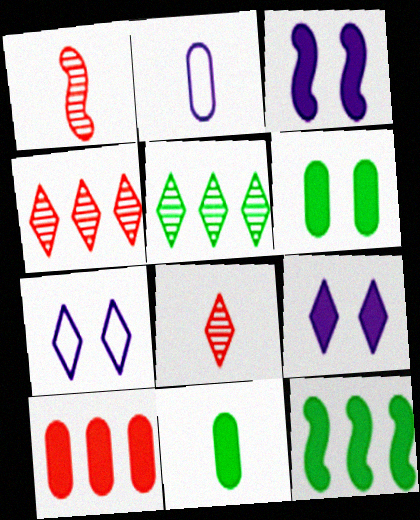[]